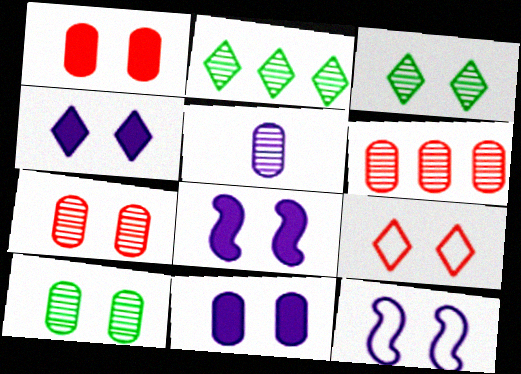[[1, 3, 12], 
[3, 4, 9], 
[4, 8, 11], 
[5, 6, 10], 
[8, 9, 10]]